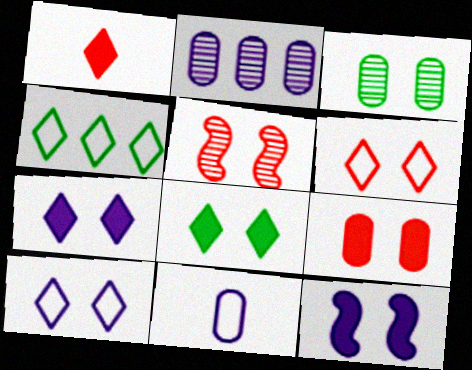[[3, 6, 12], 
[5, 6, 9], 
[8, 9, 12]]